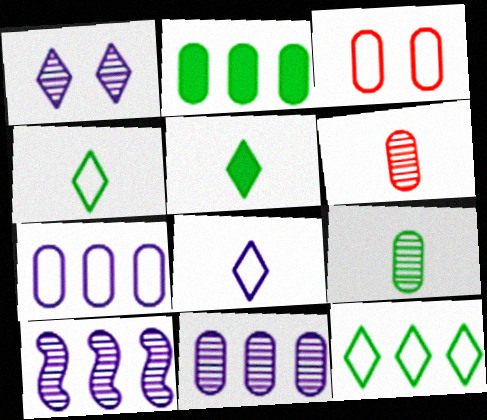[[3, 5, 10]]